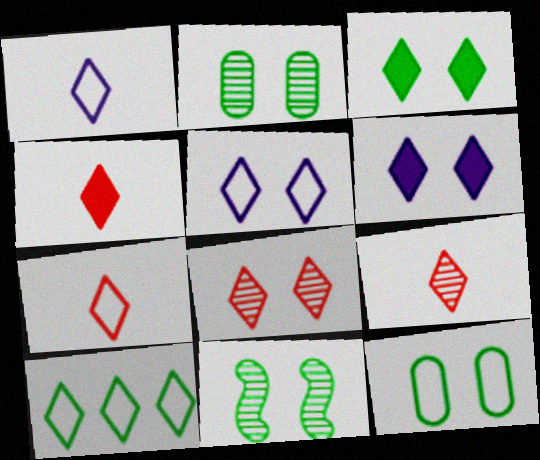[[3, 5, 8], 
[3, 11, 12], 
[4, 7, 9], 
[5, 7, 10], 
[6, 9, 10]]